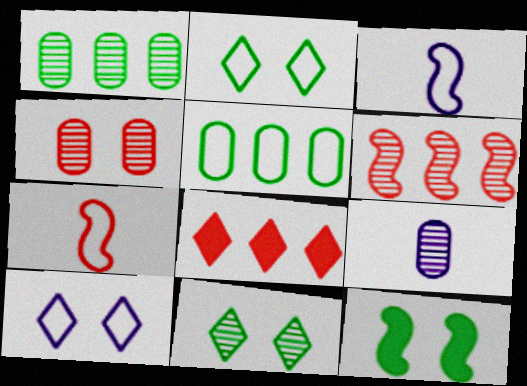[[1, 4, 9], 
[3, 6, 12], 
[4, 7, 8], 
[4, 10, 12], 
[5, 7, 10], 
[6, 9, 11]]